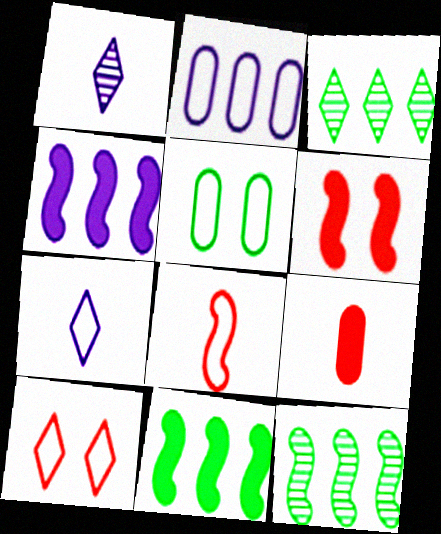[]